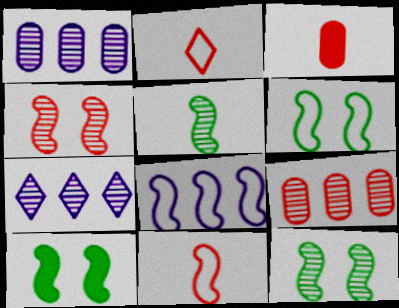[[1, 2, 10], 
[3, 6, 7], 
[6, 8, 11], 
[6, 10, 12]]